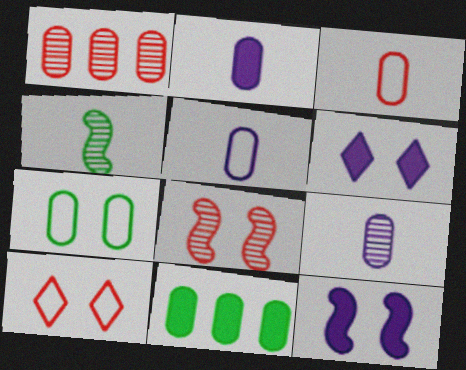[[1, 2, 7], 
[2, 5, 9], 
[6, 7, 8]]